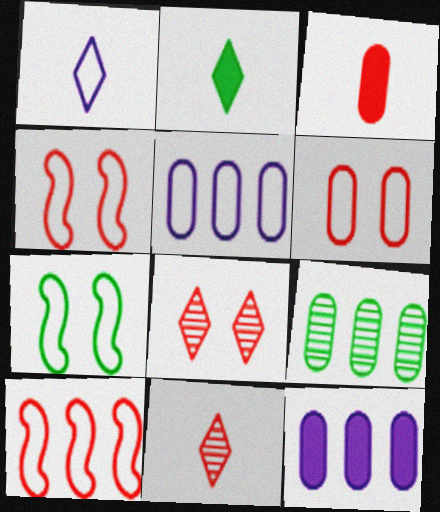[[1, 2, 11], 
[2, 7, 9], 
[3, 8, 10], 
[7, 11, 12]]